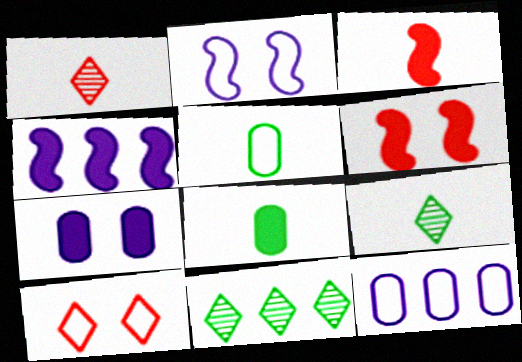[[6, 9, 12]]